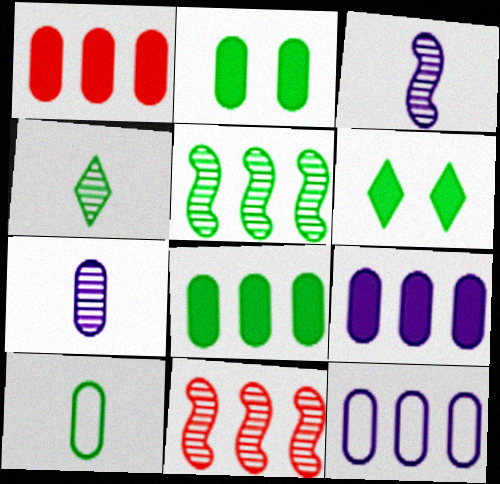[[1, 8, 9], 
[5, 6, 10]]